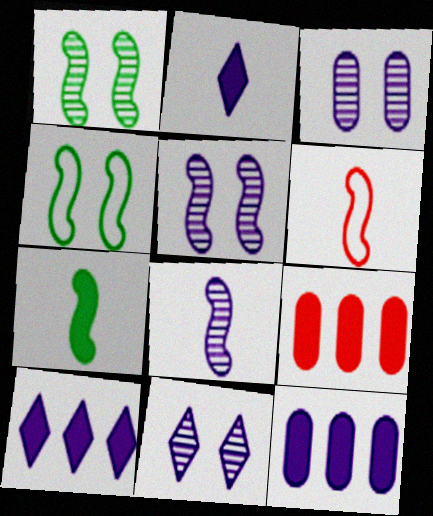[[3, 5, 11], 
[6, 7, 8]]